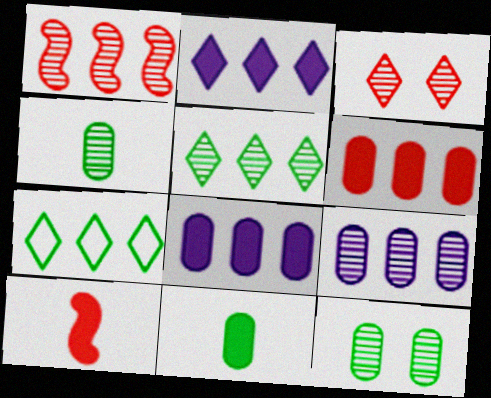[[1, 5, 9], 
[1, 7, 8]]